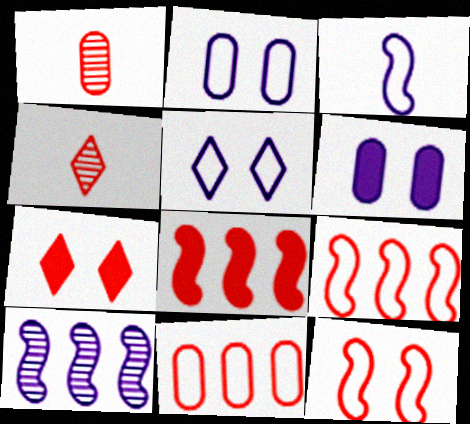[[1, 7, 9]]